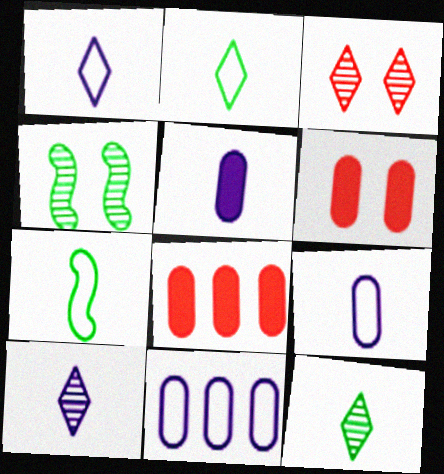[[1, 4, 8]]